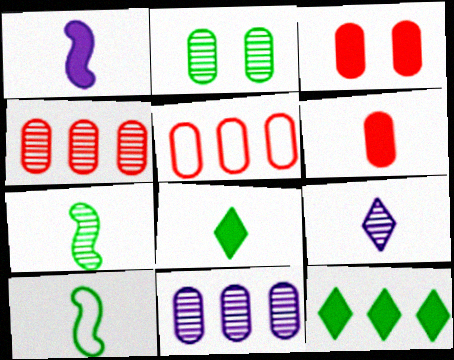[[1, 3, 12], 
[1, 6, 8], 
[2, 10, 12], 
[6, 9, 10]]